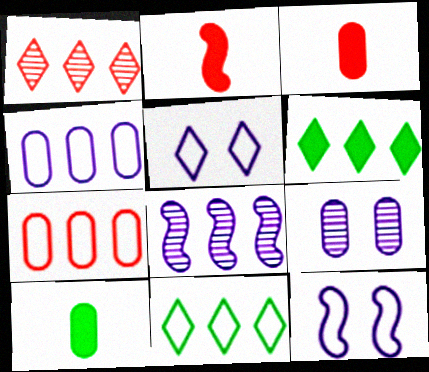[[1, 10, 12], 
[2, 9, 11], 
[6, 7, 8], 
[7, 9, 10]]